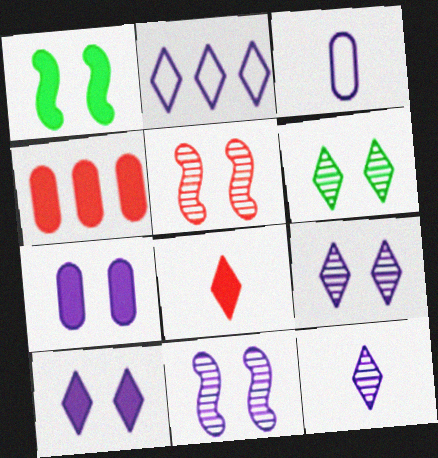[[2, 6, 8], 
[2, 10, 12]]